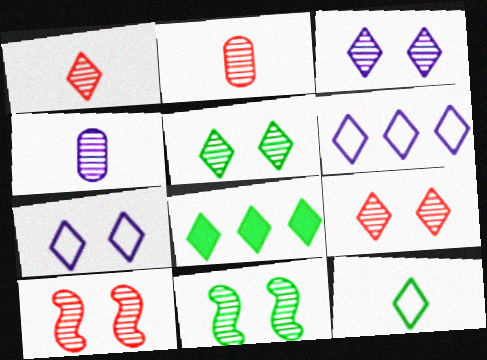[[1, 7, 8], 
[3, 5, 9], 
[5, 8, 12]]